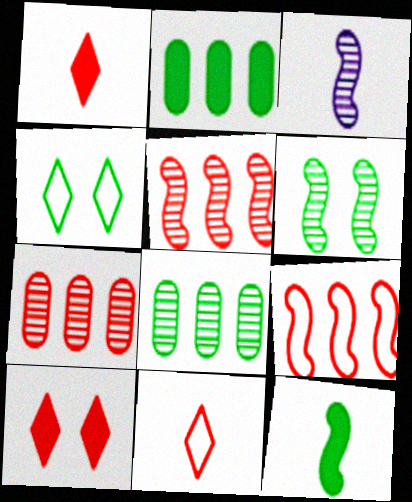[[3, 5, 6], 
[4, 8, 12]]